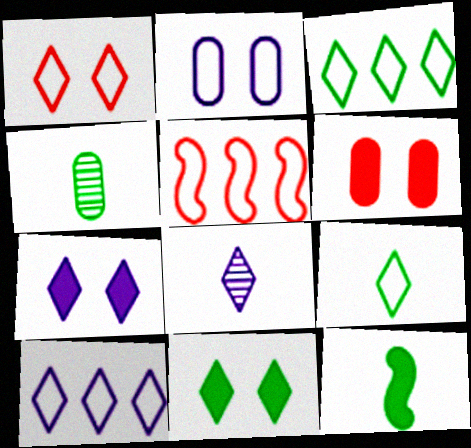[[1, 9, 10], 
[2, 5, 9], 
[4, 5, 7], 
[4, 9, 12], 
[7, 8, 10]]